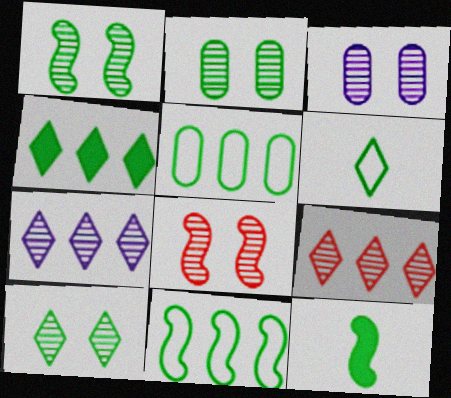[[1, 2, 10], 
[1, 11, 12], 
[3, 8, 10], 
[4, 6, 10], 
[5, 10, 12]]